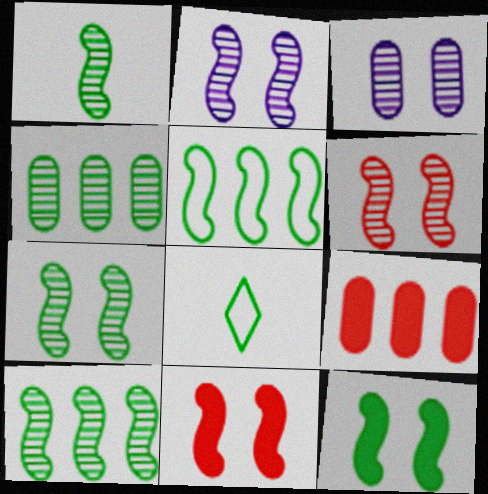[[1, 5, 12], 
[1, 7, 10], 
[2, 6, 7], 
[2, 8, 9], 
[4, 8, 12]]